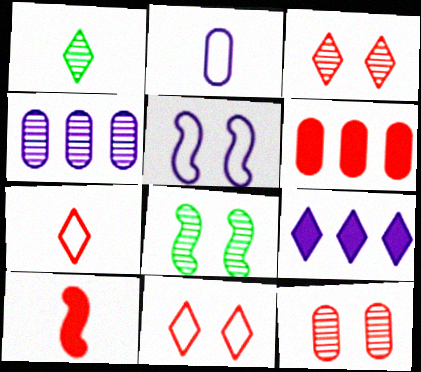[[1, 2, 10], 
[1, 5, 6], 
[1, 9, 11]]